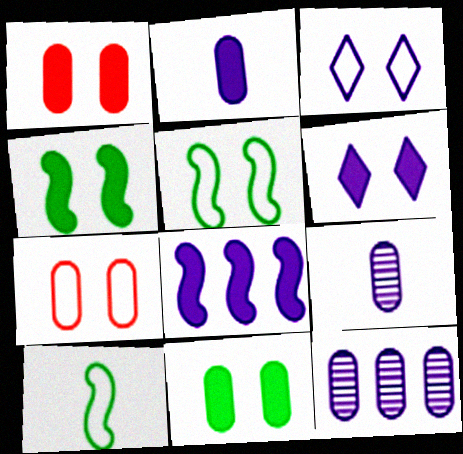[[1, 4, 6], 
[2, 6, 8], 
[3, 5, 7], 
[3, 8, 9]]